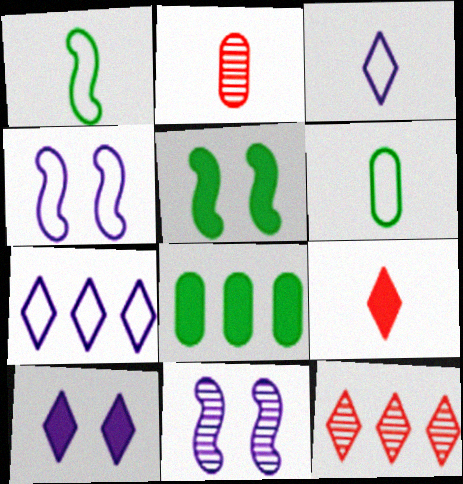[[2, 5, 7]]